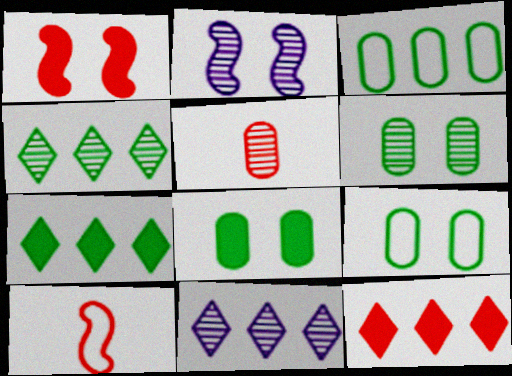[[2, 4, 5], 
[6, 8, 9], 
[8, 10, 11]]